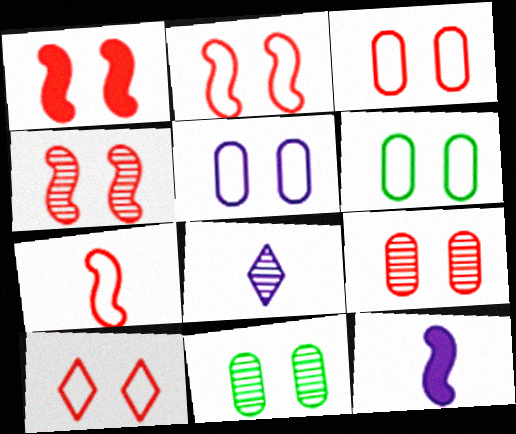[[1, 2, 4], 
[1, 9, 10], 
[2, 3, 10], 
[3, 5, 6]]